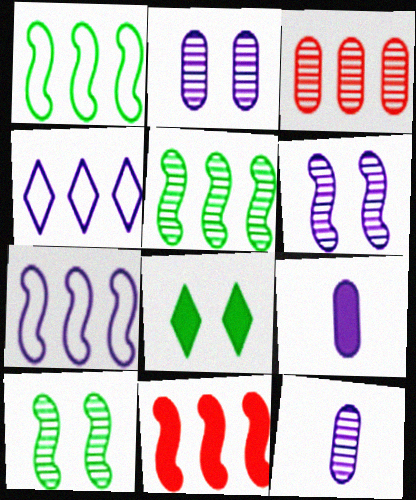[[4, 6, 9], 
[5, 7, 11], 
[8, 9, 11]]